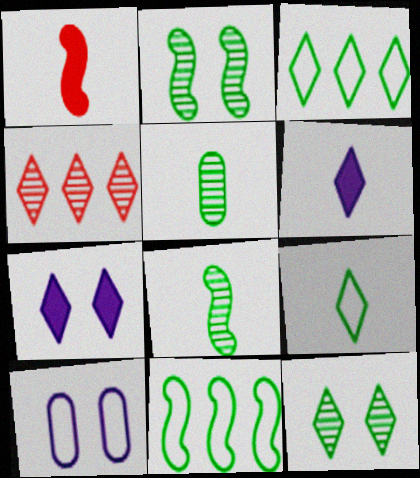[[4, 7, 9]]